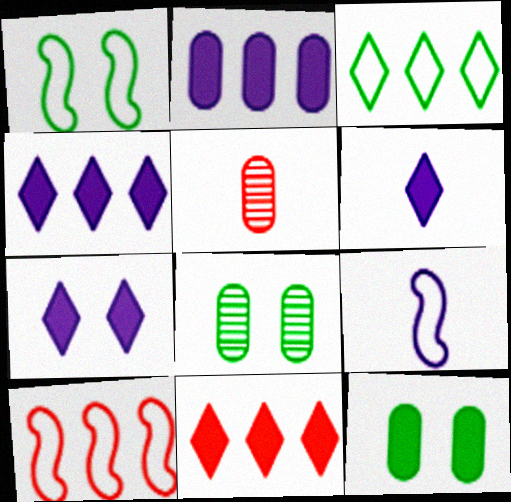[[1, 4, 5], 
[1, 9, 10], 
[4, 6, 7], 
[6, 8, 10], 
[8, 9, 11]]